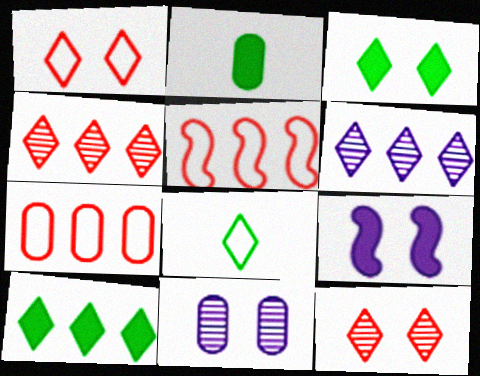[[2, 7, 11]]